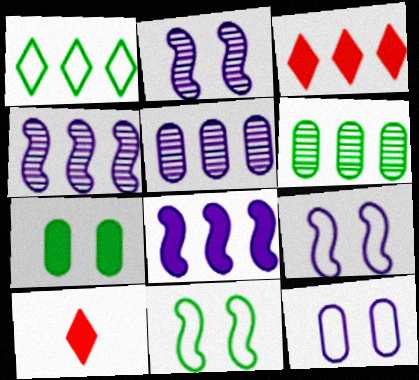[[5, 10, 11], 
[6, 9, 10], 
[7, 8, 10]]